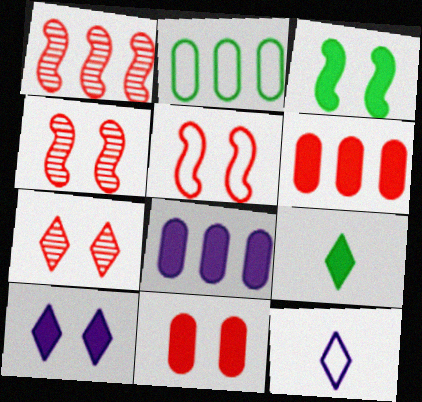[[2, 5, 12], 
[3, 10, 11], 
[5, 7, 11]]